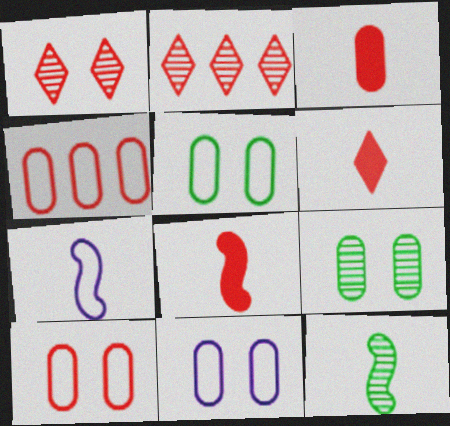[[1, 4, 8], 
[2, 8, 10], 
[3, 6, 8], 
[5, 10, 11], 
[7, 8, 12]]